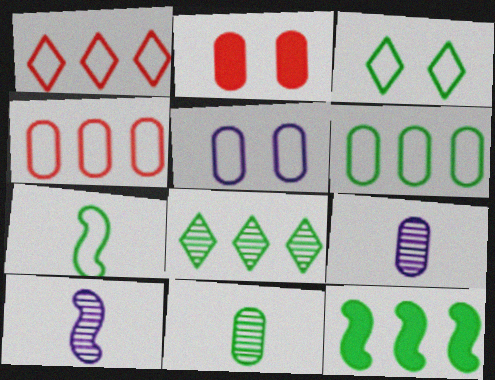[[1, 5, 7], 
[2, 6, 9], 
[3, 6, 7], 
[3, 11, 12], 
[6, 8, 12]]